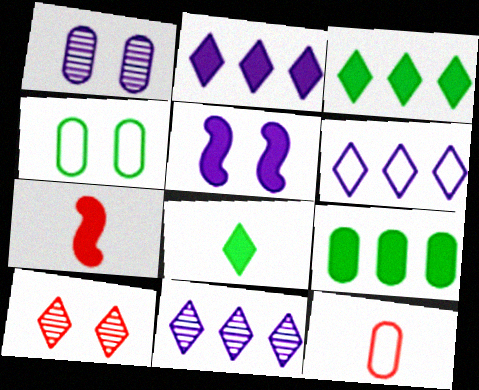[[1, 9, 12], 
[2, 6, 11], 
[4, 5, 10], 
[4, 7, 11], 
[6, 8, 10]]